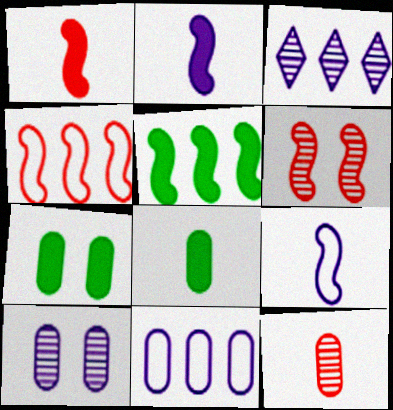[[1, 4, 6], 
[5, 6, 9], 
[7, 11, 12]]